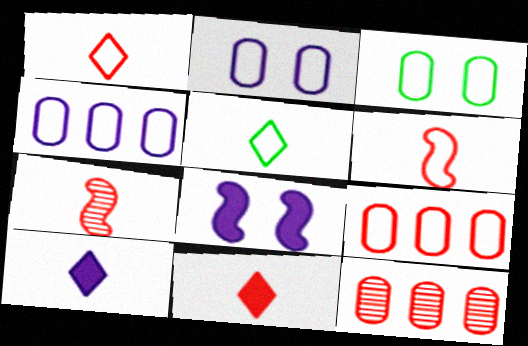[[5, 8, 12]]